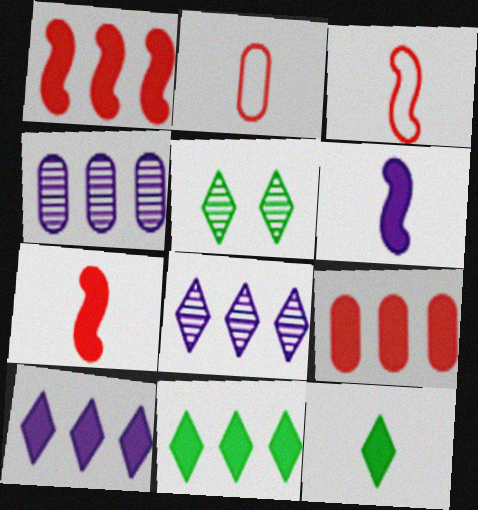[]